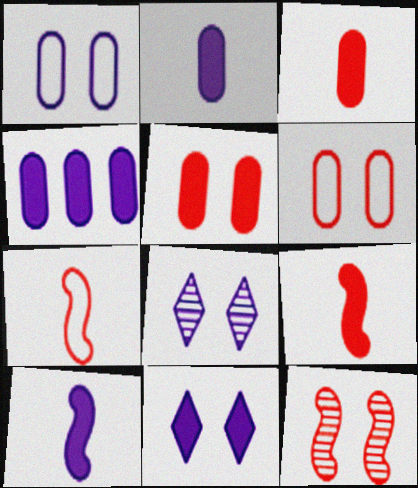[[4, 10, 11]]